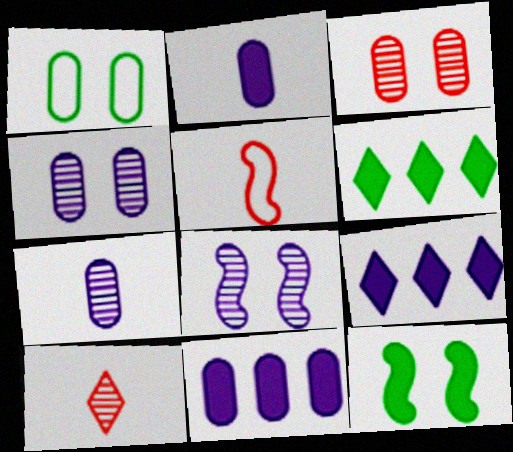[[4, 5, 6]]